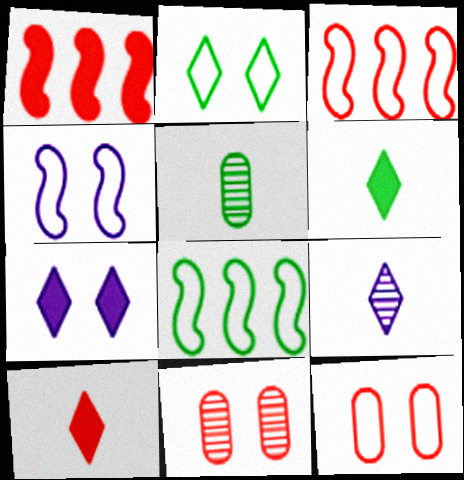[[2, 4, 12], 
[3, 5, 7], 
[3, 10, 11]]